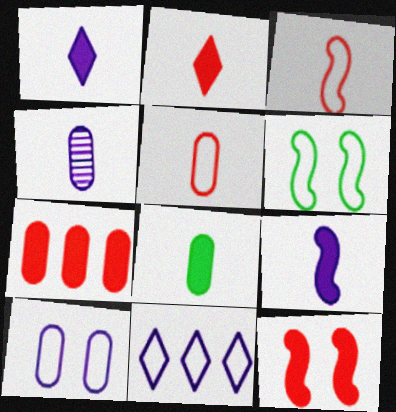[[2, 7, 12], 
[2, 8, 9], 
[4, 5, 8], 
[5, 6, 11]]